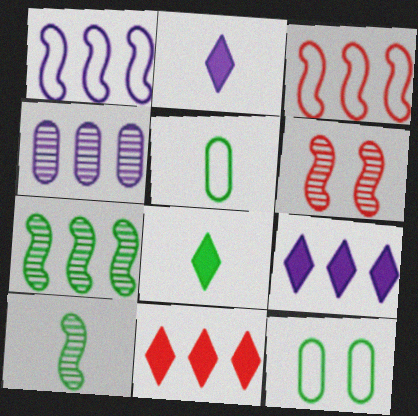[[1, 4, 9], 
[5, 6, 9], 
[5, 8, 10], 
[7, 8, 12]]